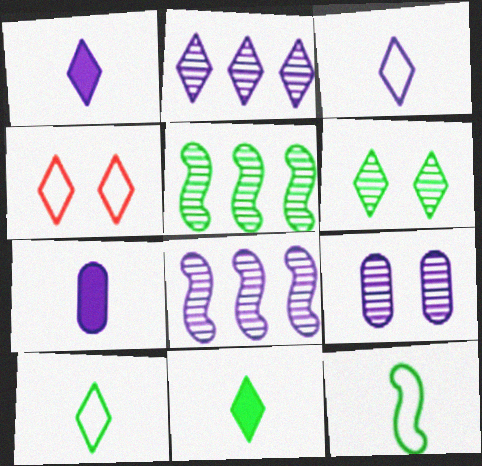[[2, 4, 11], 
[4, 5, 7]]